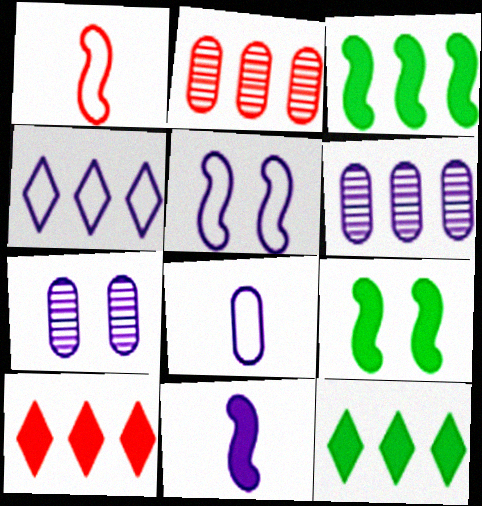[[1, 7, 12], 
[2, 3, 4], 
[4, 5, 8], 
[4, 7, 11]]